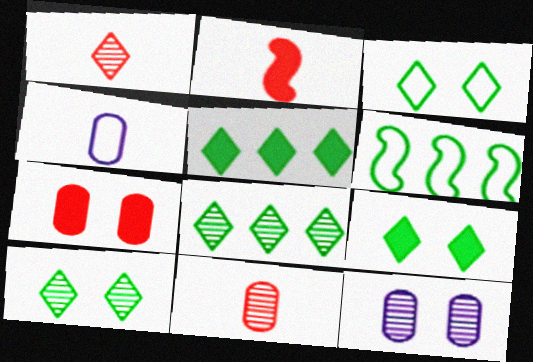[[3, 9, 10]]